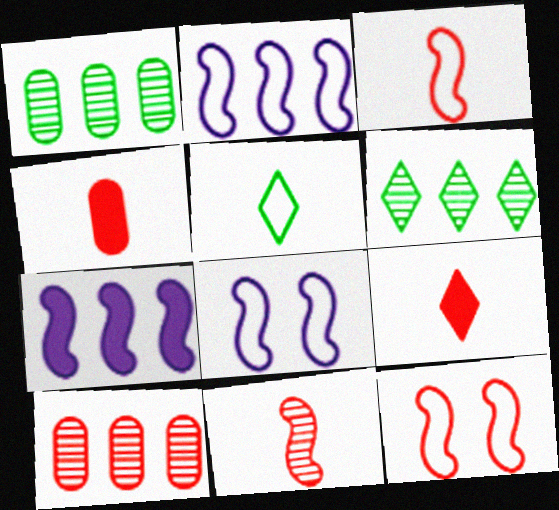[[1, 8, 9], 
[4, 6, 8], 
[9, 10, 12]]